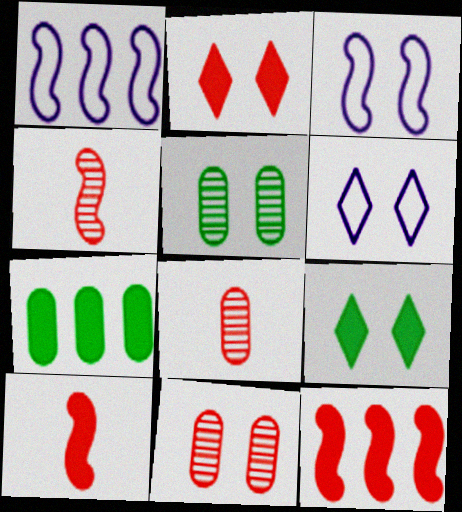[[1, 8, 9], 
[2, 3, 5], 
[3, 9, 11], 
[4, 6, 7]]